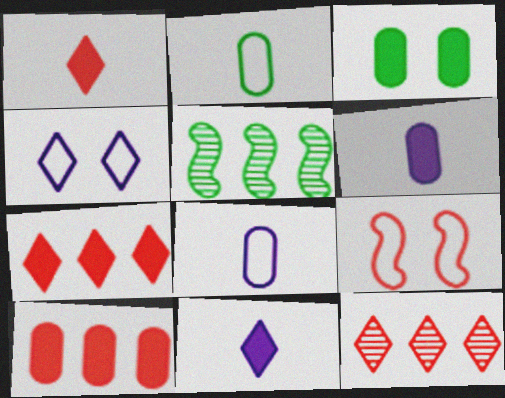[[3, 6, 10]]